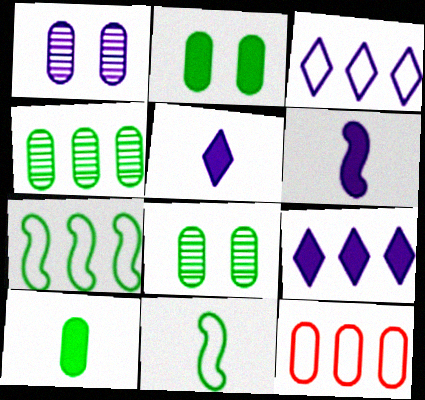[[1, 3, 6], 
[1, 10, 12], 
[3, 7, 12]]